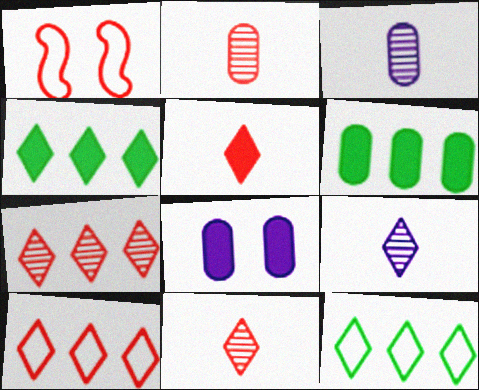[[1, 3, 4], 
[1, 6, 9]]